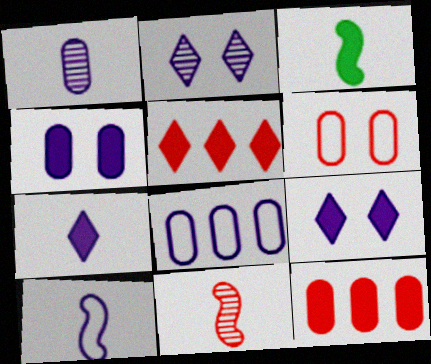[[1, 4, 8], 
[1, 7, 10], 
[3, 4, 5], 
[3, 9, 12], 
[3, 10, 11], 
[5, 6, 11]]